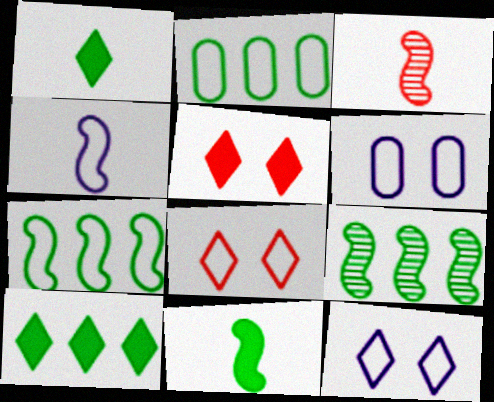[[2, 4, 8], 
[2, 9, 10], 
[3, 4, 11], 
[3, 6, 10]]